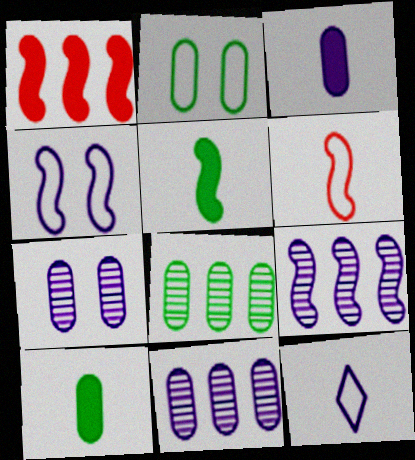[[2, 8, 10]]